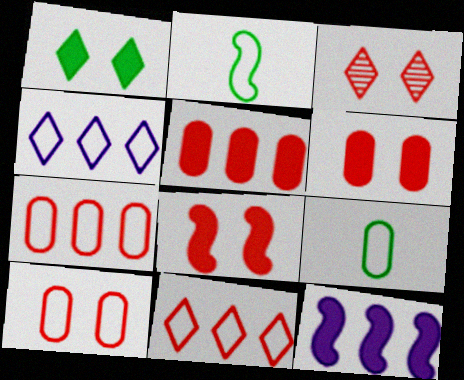[[2, 4, 10], 
[3, 8, 10], 
[3, 9, 12]]